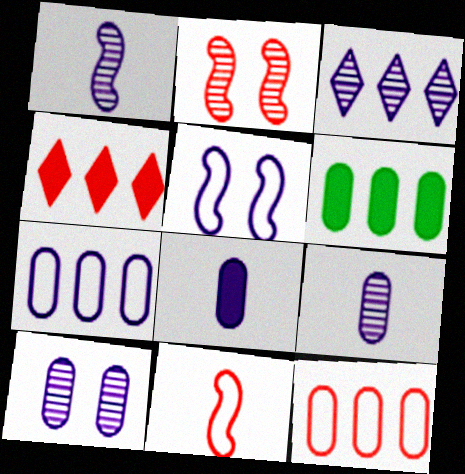[[1, 3, 10], 
[3, 5, 8], 
[7, 8, 10]]